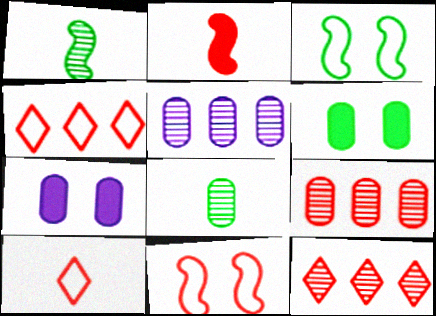[[1, 4, 7]]